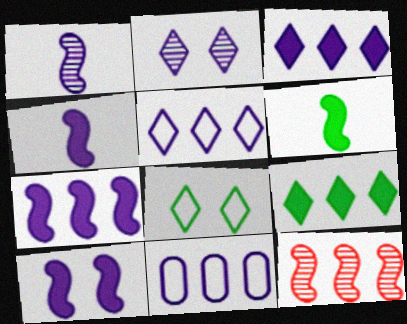[[2, 4, 11], 
[4, 7, 10], 
[9, 11, 12]]